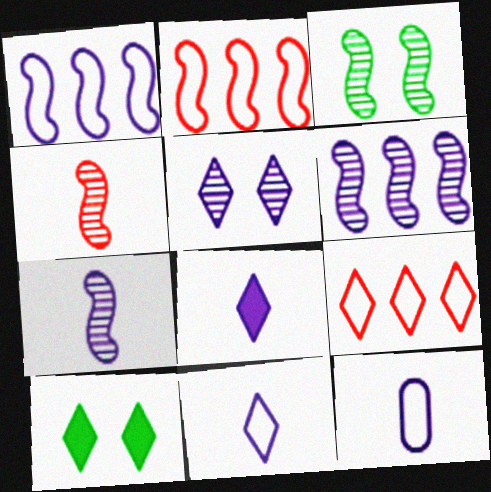[[3, 4, 6], 
[7, 8, 12]]